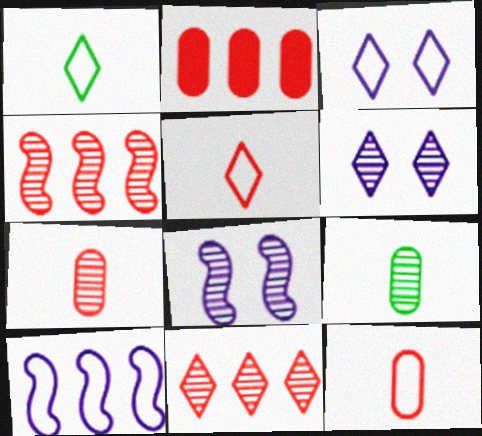[[1, 2, 8], 
[4, 6, 9], 
[8, 9, 11]]